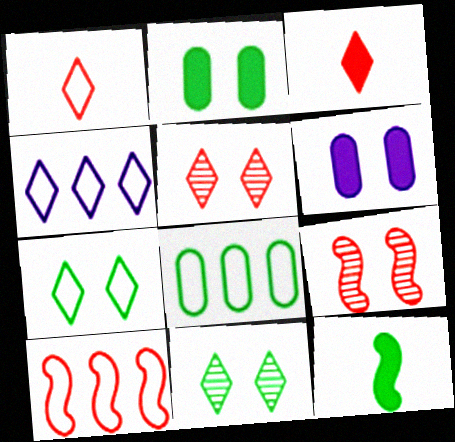[[1, 4, 7], 
[3, 4, 11], 
[4, 8, 10], 
[6, 7, 9], 
[8, 11, 12]]